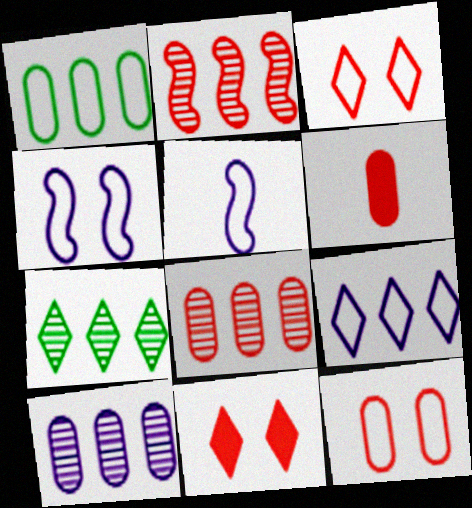[[1, 3, 5], 
[2, 3, 6], 
[2, 7, 10], 
[4, 6, 7], 
[6, 8, 12]]